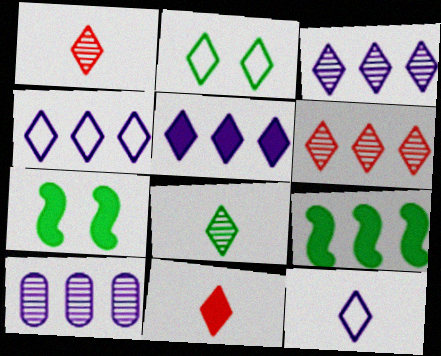[[1, 2, 5], 
[2, 3, 11], 
[3, 4, 5], 
[8, 11, 12]]